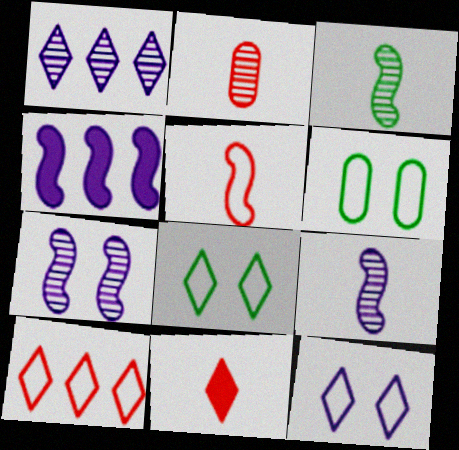[[1, 8, 11], 
[2, 4, 8], 
[2, 5, 11]]